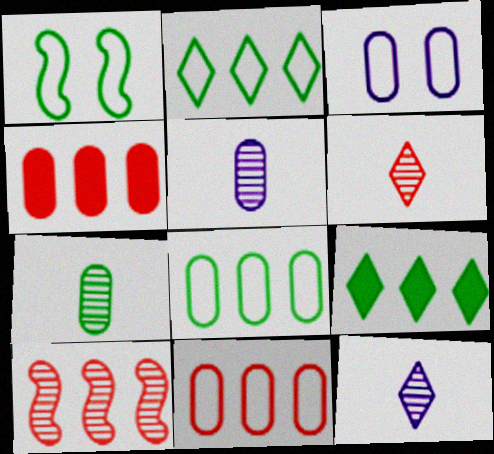[[1, 4, 12], 
[1, 7, 9], 
[3, 4, 7]]